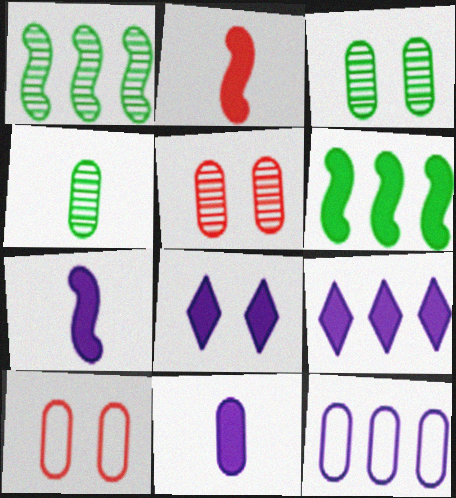[]